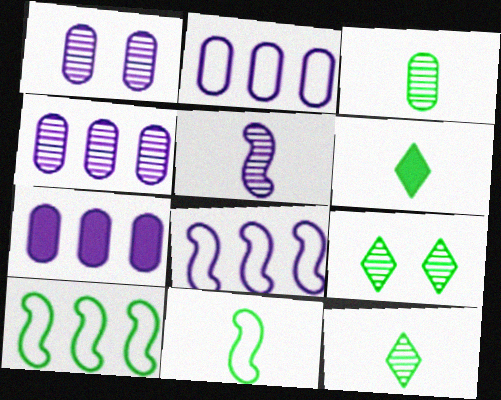[[2, 4, 7], 
[3, 6, 11]]